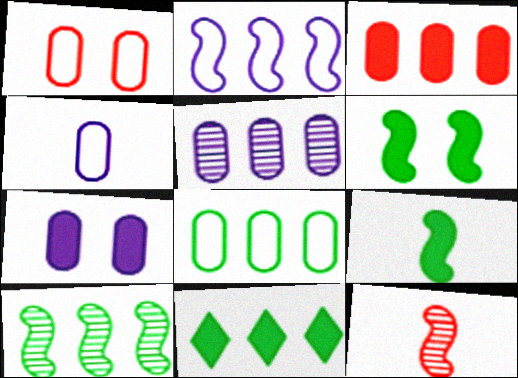[[1, 4, 8], 
[2, 6, 12], 
[3, 5, 8], 
[4, 5, 7], 
[8, 10, 11]]